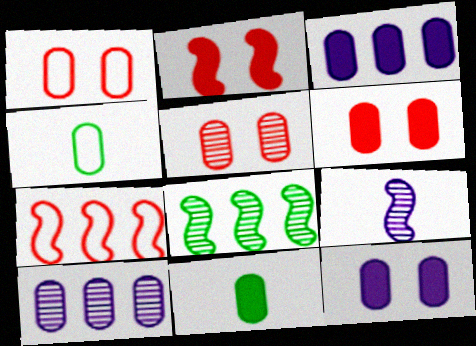[[1, 5, 6], 
[1, 10, 11], 
[3, 4, 5], 
[3, 6, 11], 
[4, 6, 10]]